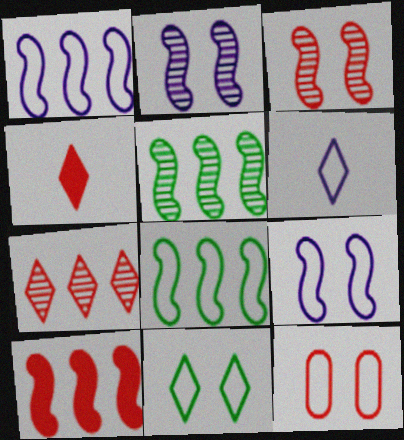[[1, 5, 10], 
[6, 8, 12], 
[9, 11, 12]]